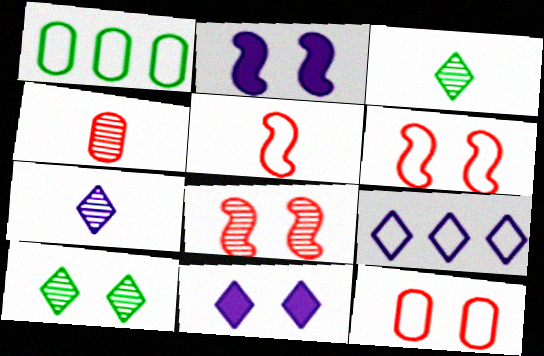[[2, 10, 12], 
[7, 9, 11]]